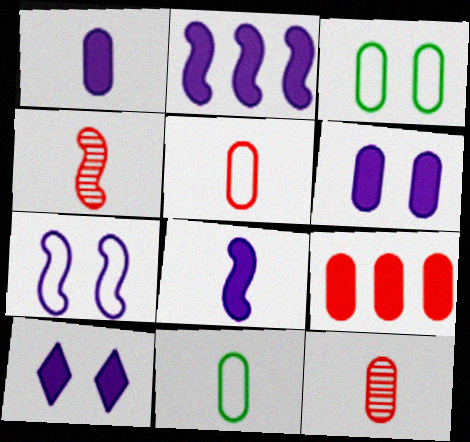[[1, 2, 10], 
[1, 11, 12]]